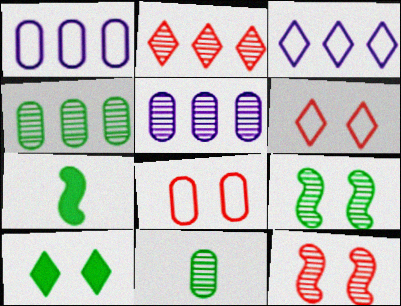[[5, 6, 7]]